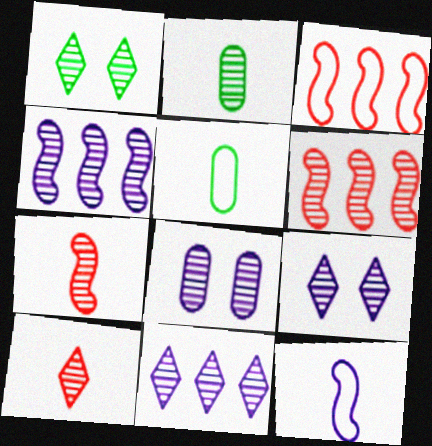[[1, 10, 11], 
[2, 6, 9]]